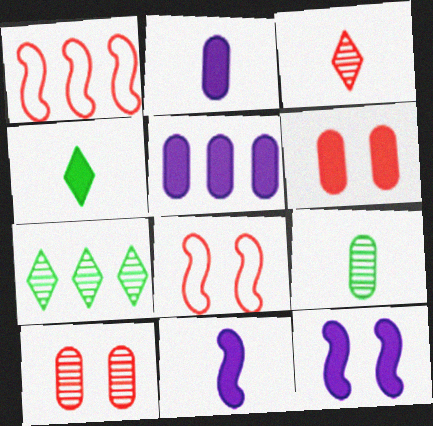[[1, 3, 6], 
[1, 5, 7], 
[2, 7, 8]]